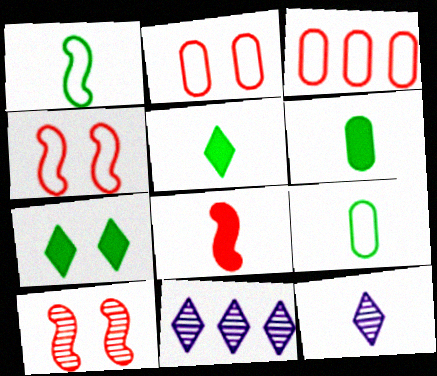[[4, 6, 11], 
[8, 9, 12]]